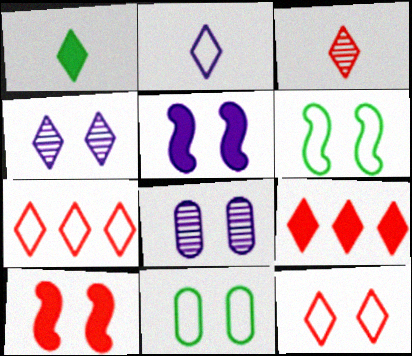[[1, 2, 3], 
[1, 4, 7], 
[3, 9, 12], 
[4, 10, 11]]